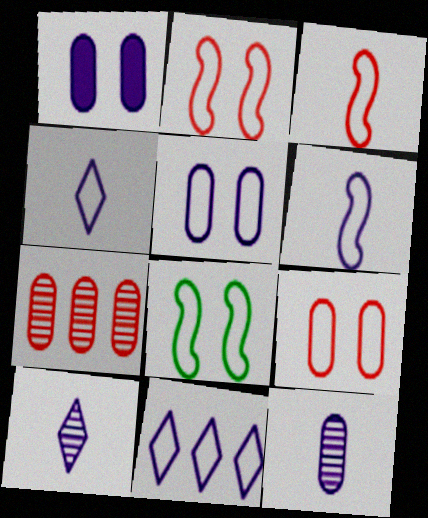[[5, 6, 11]]